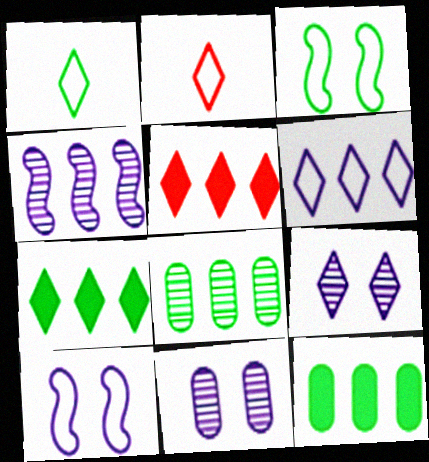[[1, 5, 9], 
[2, 7, 9]]